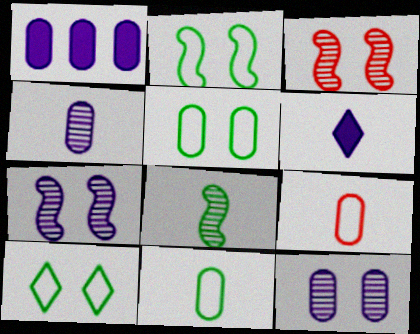[[2, 5, 10], 
[6, 8, 9]]